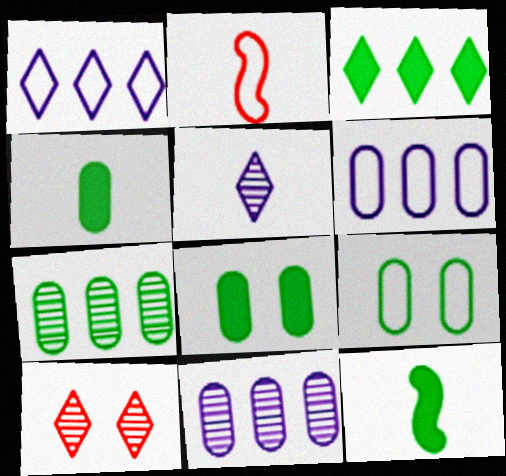[[1, 2, 9], 
[2, 4, 5], 
[3, 8, 12], 
[4, 7, 9], 
[6, 10, 12]]